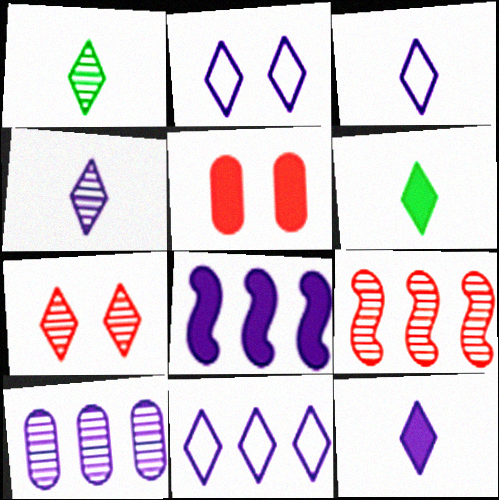[[2, 3, 11], 
[3, 4, 12], 
[5, 6, 8], 
[6, 7, 11], 
[8, 10, 11]]